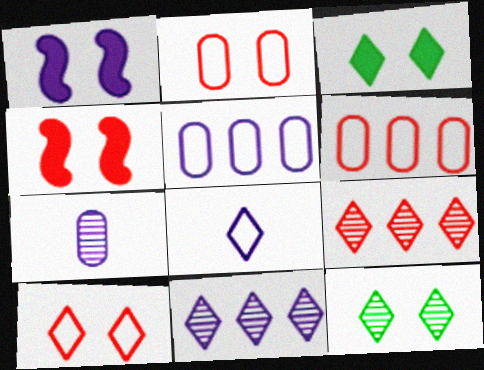[[1, 2, 12], 
[3, 8, 9]]